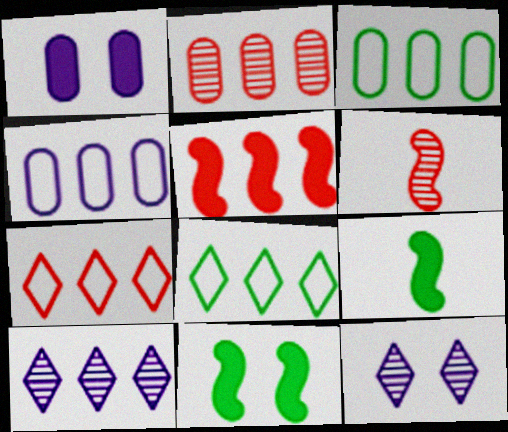[[1, 6, 8], 
[2, 5, 7], 
[3, 5, 10]]